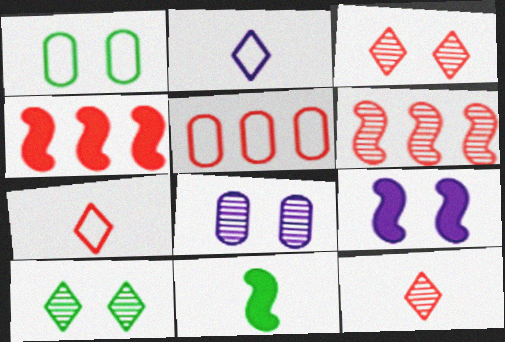[[1, 3, 9], 
[4, 9, 11]]